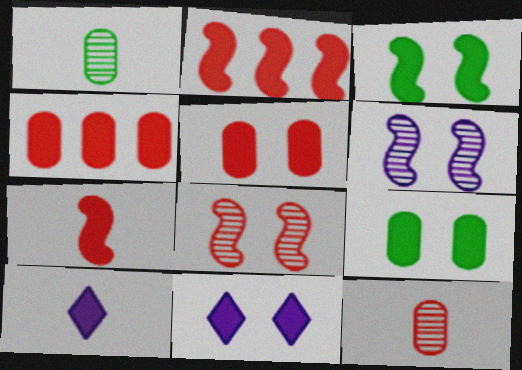[[2, 9, 10], 
[3, 4, 10], 
[3, 5, 11]]